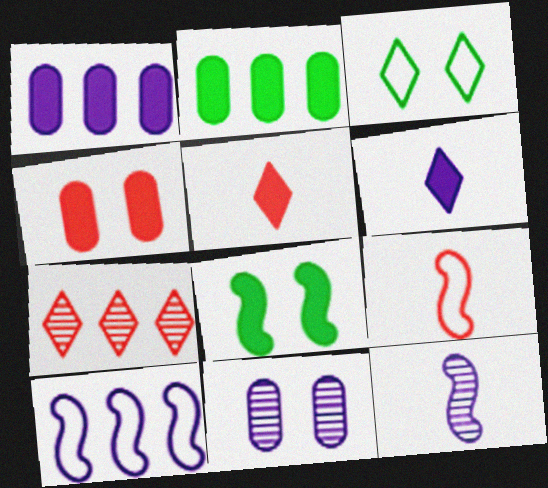[[1, 5, 8], 
[2, 7, 10], 
[3, 6, 7], 
[4, 7, 9], 
[6, 10, 11]]